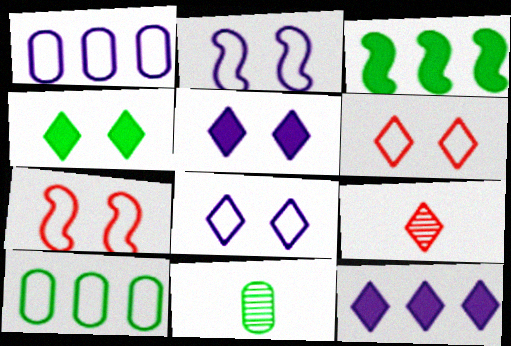[[7, 11, 12]]